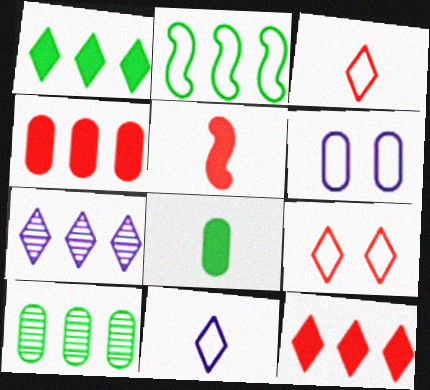[[1, 2, 10], 
[2, 3, 6], 
[2, 4, 7]]